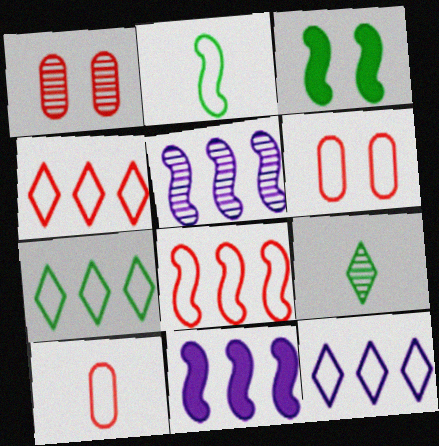[[1, 5, 9], 
[2, 6, 12], 
[4, 7, 12], 
[6, 9, 11]]